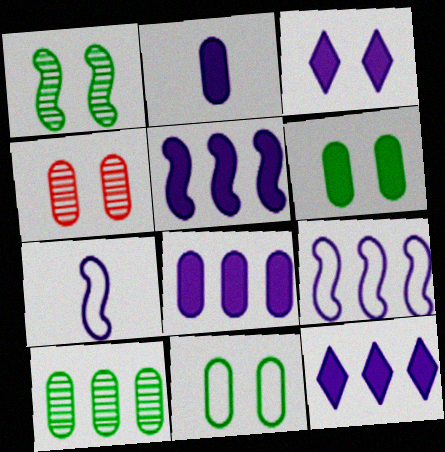[[2, 3, 5], 
[5, 8, 12]]